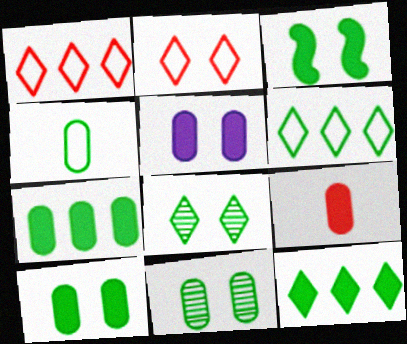[[4, 7, 11], 
[5, 7, 9]]